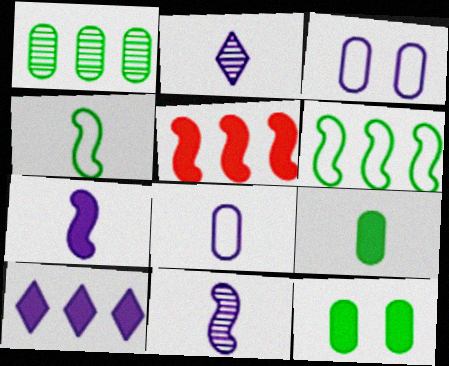[[2, 7, 8], 
[3, 10, 11]]